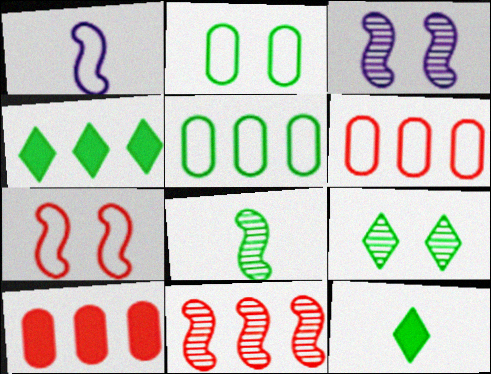[[1, 9, 10], 
[2, 4, 8], 
[3, 6, 12], 
[3, 8, 11]]